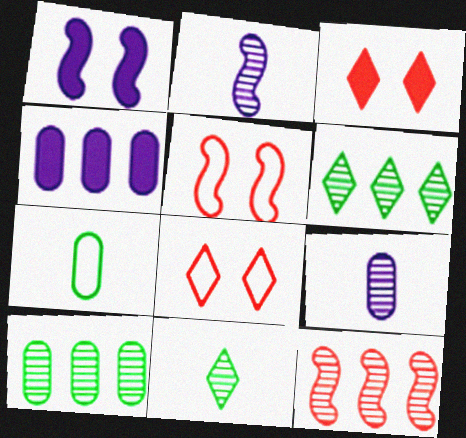[[4, 5, 11]]